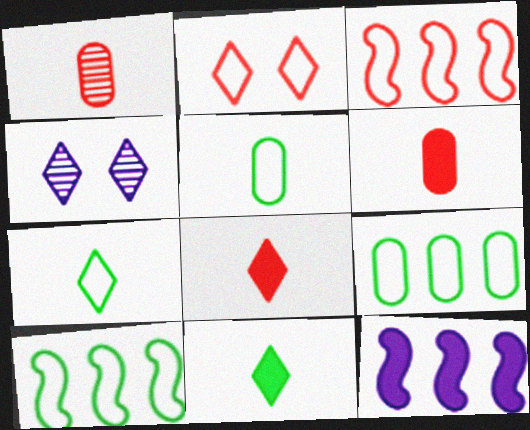[[4, 6, 10]]